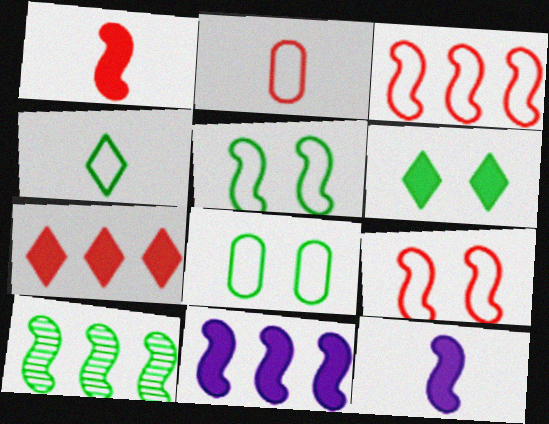[[3, 10, 11], 
[9, 10, 12]]